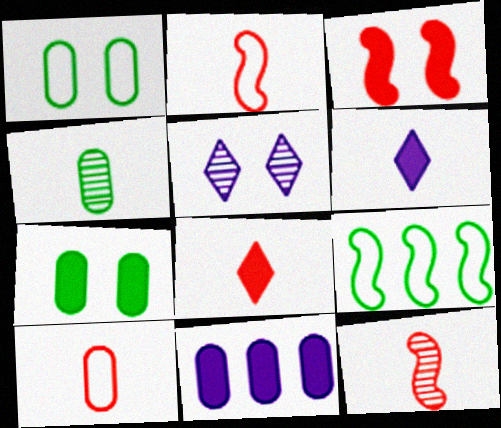[[1, 3, 5], 
[2, 4, 6], 
[8, 10, 12]]